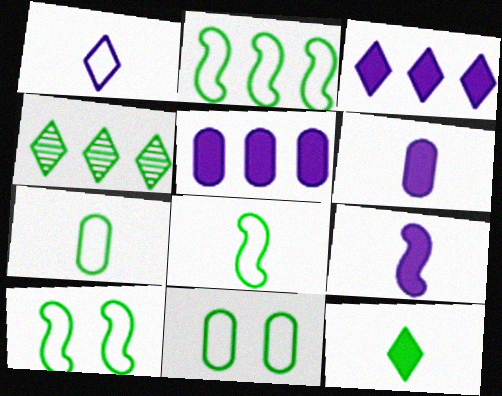[[2, 8, 10]]